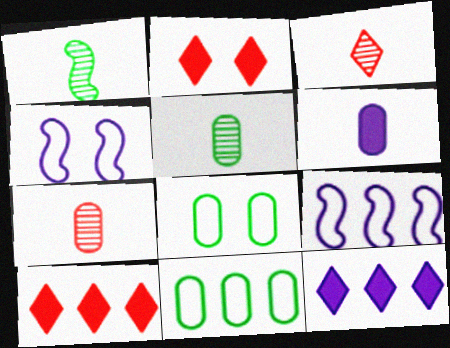[[2, 5, 9], 
[4, 5, 10]]